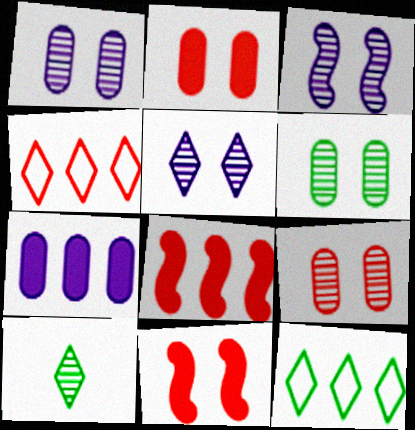[[1, 3, 5], 
[1, 6, 9]]